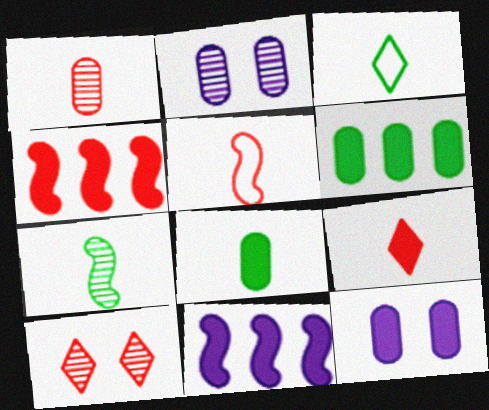[[1, 5, 9], 
[2, 3, 4], 
[3, 7, 8]]